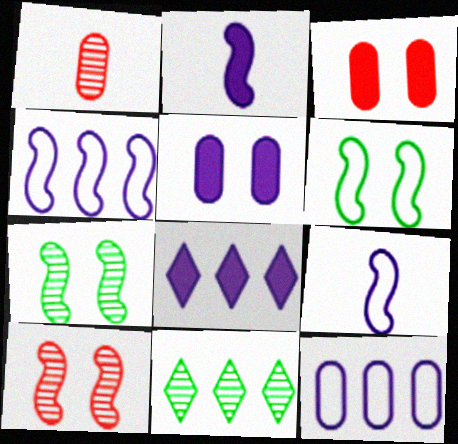[[1, 6, 8], 
[2, 5, 8], 
[3, 9, 11]]